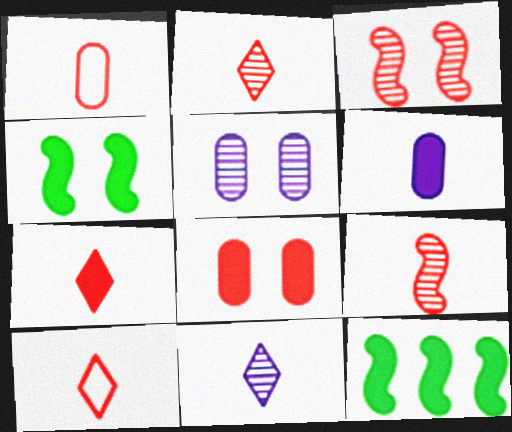[[1, 7, 9], 
[2, 7, 10], 
[5, 10, 12]]